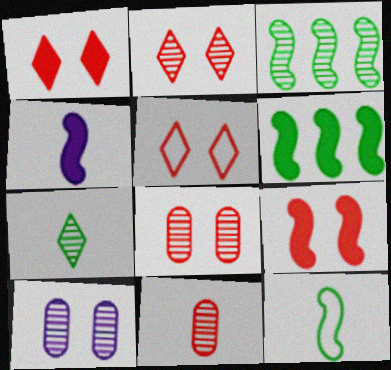[[1, 2, 5], 
[4, 6, 9], 
[5, 8, 9]]